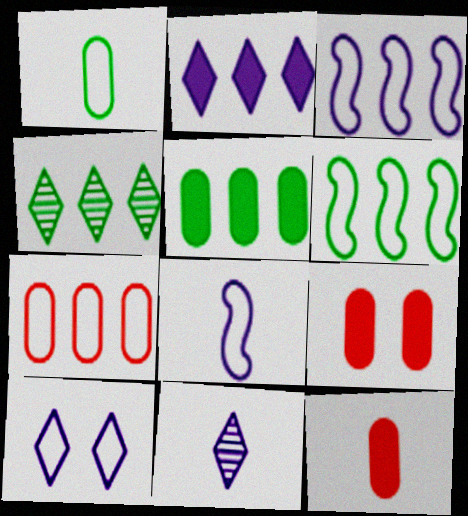[[2, 10, 11], 
[4, 5, 6], 
[4, 8, 9], 
[6, 9, 11]]